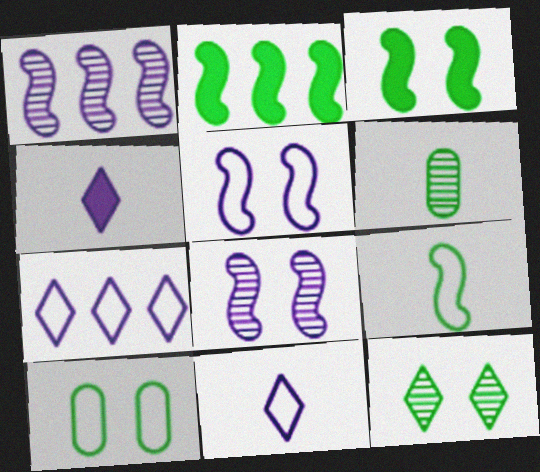[[3, 10, 12]]